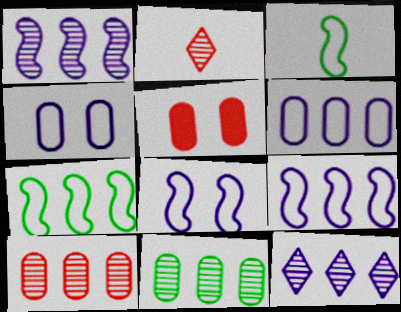[[3, 5, 12]]